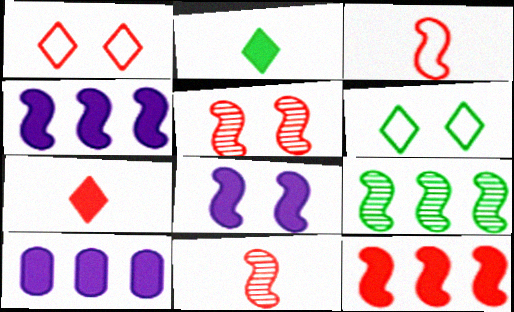[[3, 5, 12], 
[3, 8, 9], 
[6, 10, 11]]